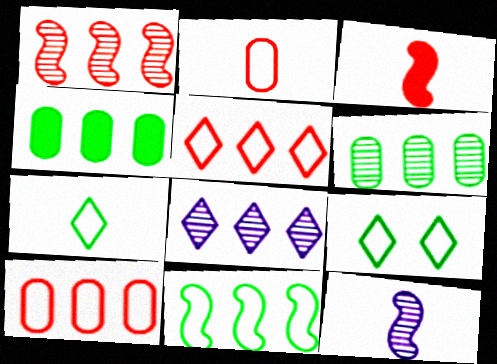[[1, 6, 8]]